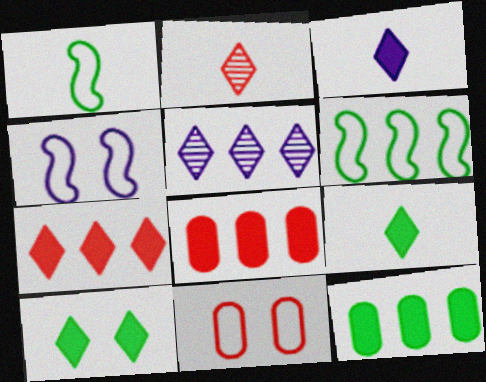[[2, 4, 12], 
[3, 7, 10], 
[5, 6, 8]]